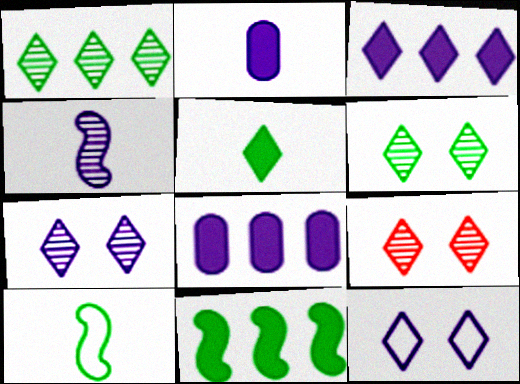[[4, 8, 12], 
[6, 7, 9], 
[8, 9, 10]]